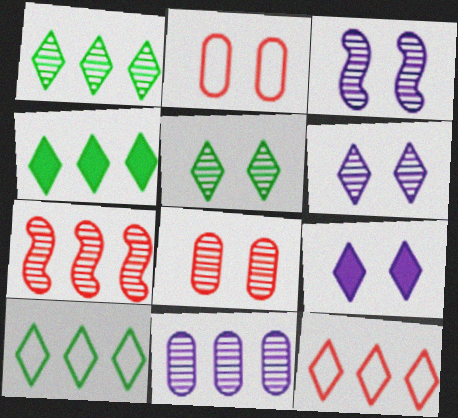[[1, 4, 10], 
[1, 7, 11], 
[3, 5, 8]]